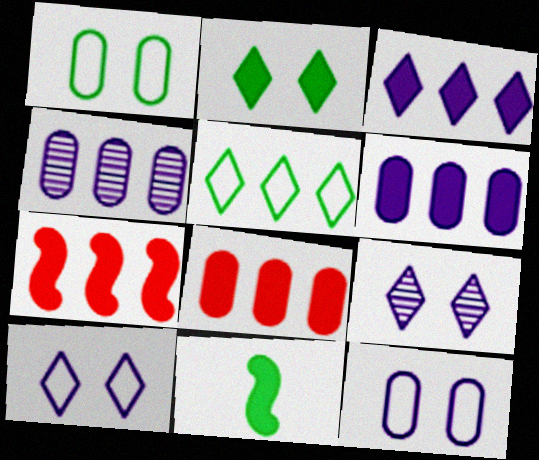[[4, 5, 7]]